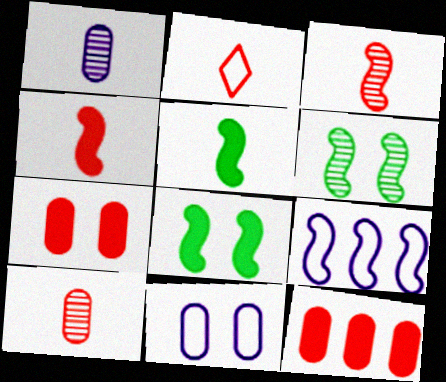[[1, 2, 5], 
[2, 4, 10], 
[3, 8, 9], 
[4, 6, 9]]